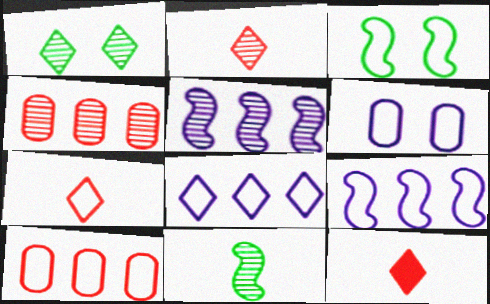[[1, 8, 12], 
[2, 7, 12]]